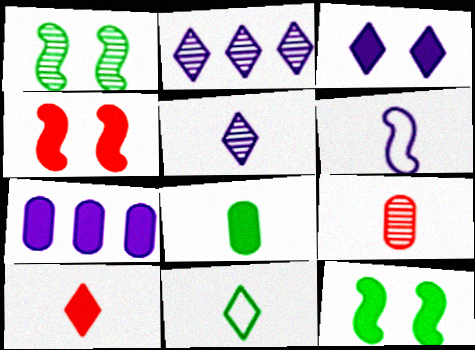[[1, 2, 9], 
[5, 10, 11], 
[7, 10, 12]]